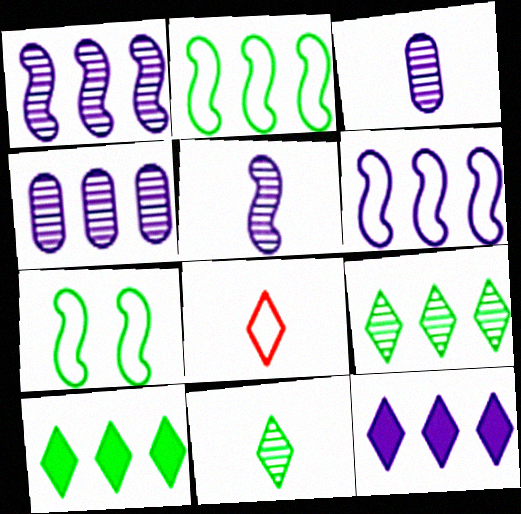[[4, 6, 12]]